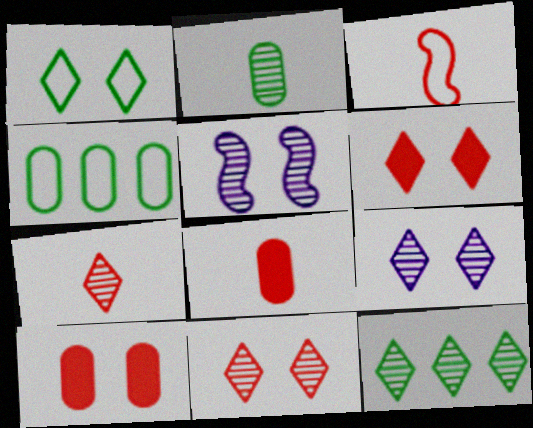[[1, 5, 10], 
[1, 6, 9], 
[3, 7, 8], 
[7, 9, 12]]